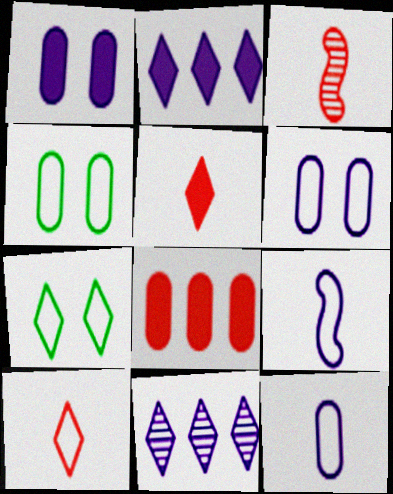[[1, 9, 11], 
[2, 3, 4], 
[5, 7, 11]]